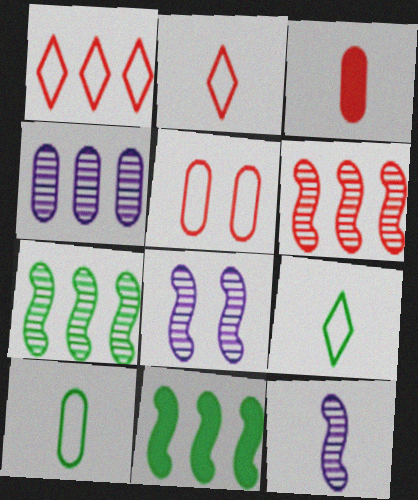[[1, 4, 11], 
[3, 9, 12]]